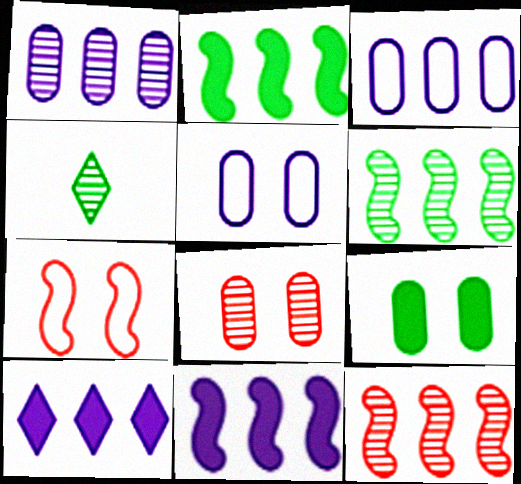[[5, 8, 9]]